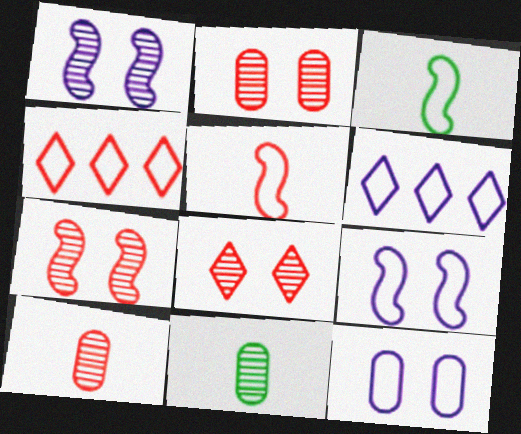[[2, 7, 8], 
[3, 4, 12]]